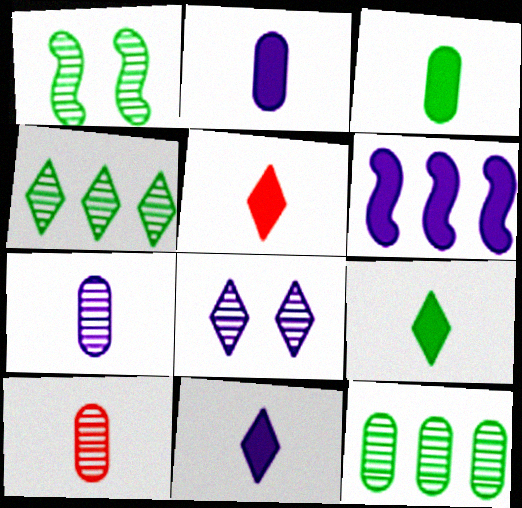[[5, 9, 11]]